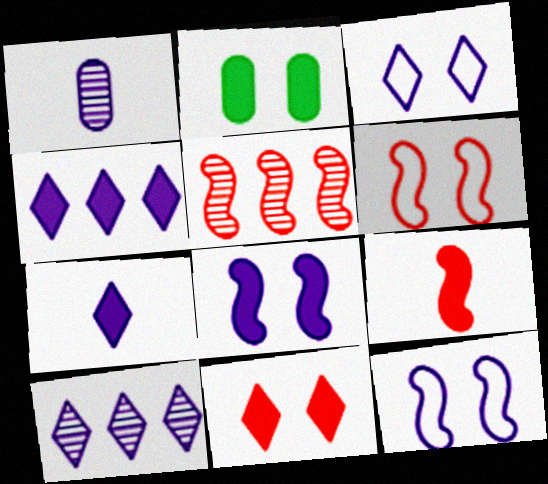[[1, 4, 12], 
[2, 4, 9], 
[2, 8, 11], 
[3, 7, 10], 
[5, 6, 9]]